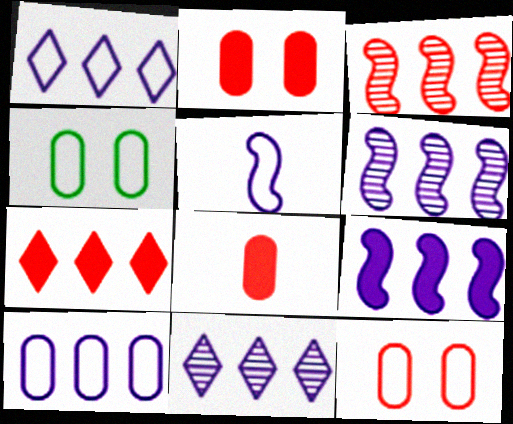[[9, 10, 11]]